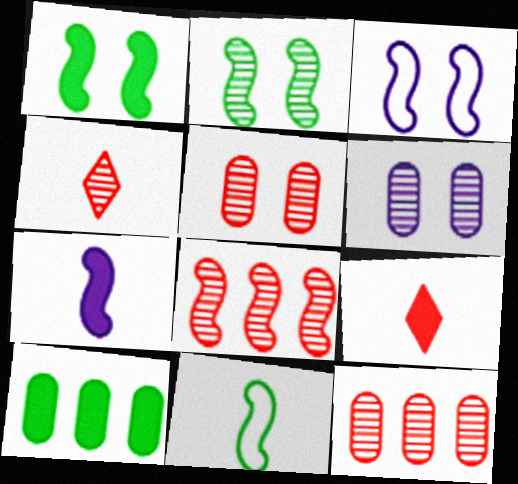[[3, 4, 10], 
[4, 5, 8]]